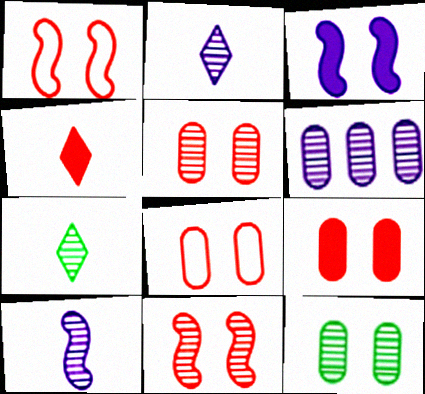[[5, 8, 9], 
[6, 7, 11]]